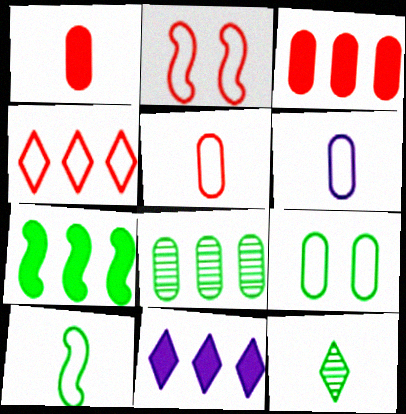[[2, 4, 5], 
[3, 7, 11], 
[7, 9, 12]]